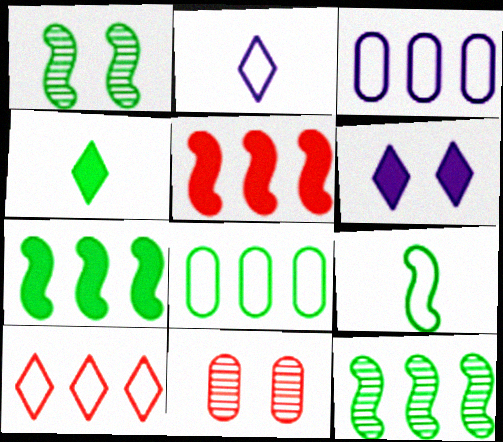[[1, 4, 8], 
[1, 7, 9], 
[2, 7, 11]]